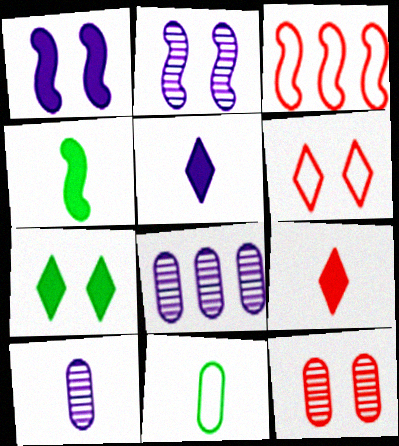[[2, 3, 4], 
[3, 7, 10], 
[3, 9, 12], 
[4, 6, 8]]